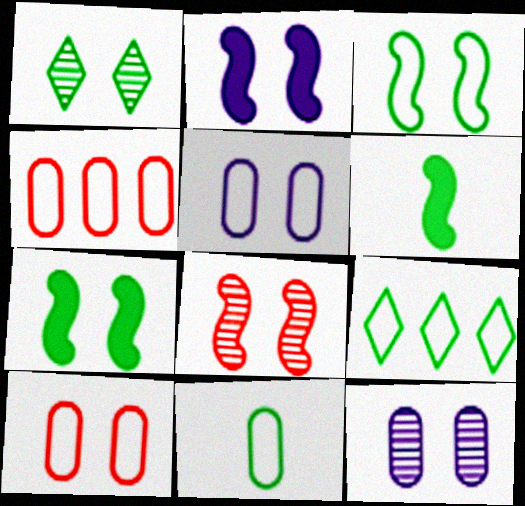[[1, 2, 10], 
[1, 8, 12], 
[2, 3, 8], 
[3, 9, 11], 
[4, 5, 11]]